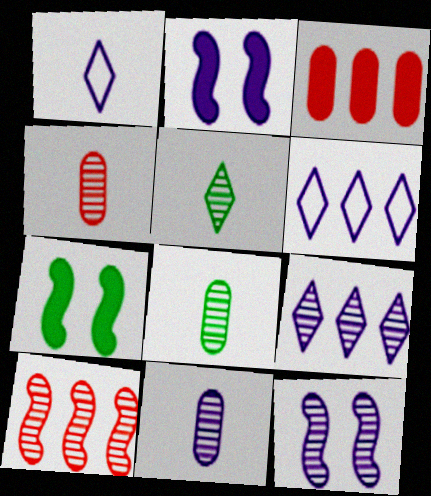[[2, 6, 11], 
[4, 6, 7], 
[4, 8, 11], 
[9, 11, 12]]